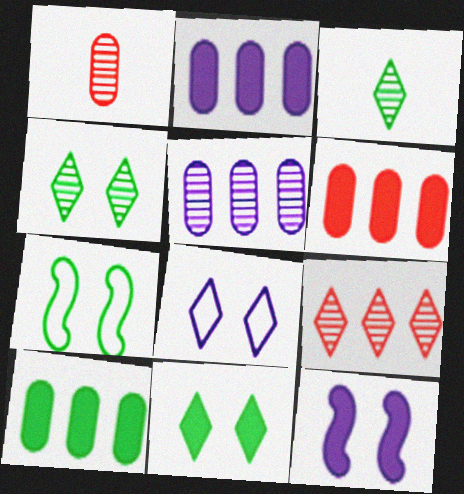[[2, 6, 10], 
[3, 7, 10]]